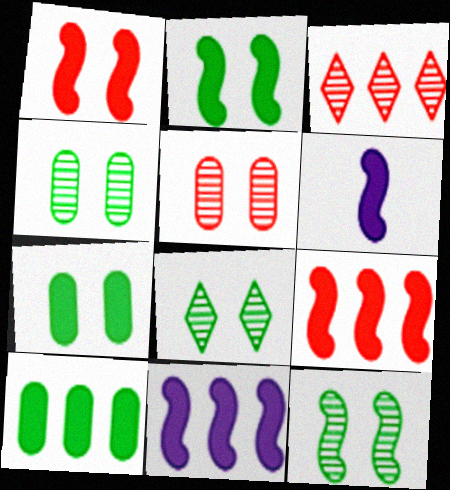[[2, 6, 9], 
[4, 8, 12]]